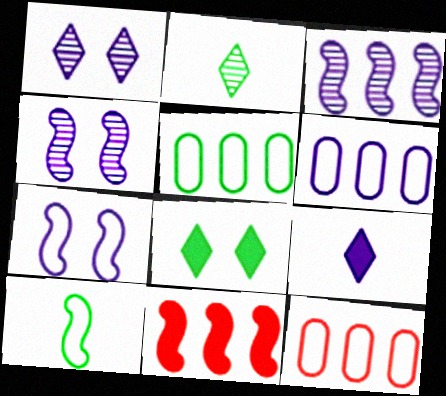[[4, 6, 9], 
[4, 10, 11], 
[5, 6, 12]]